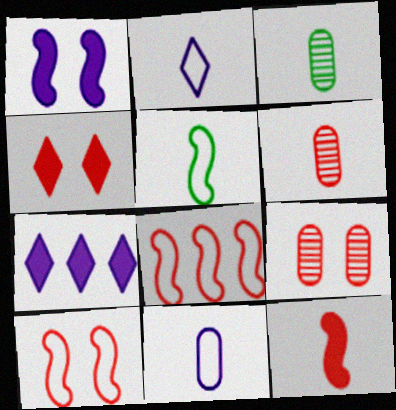[[2, 3, 12], 
[3, 7, 10], 
[4, 6, 8], 
[4, 9, 10], 
[5, 7, 9]]